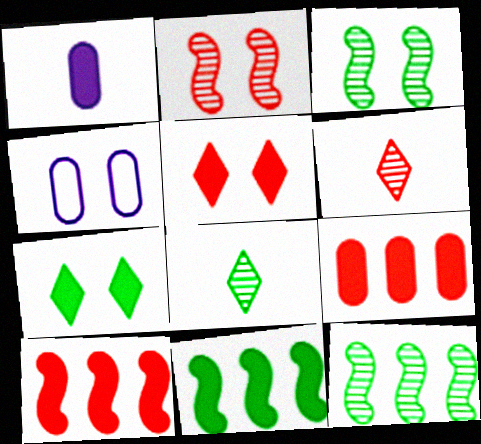[[1, 5, 11], 
[1, 7, 10], 
[2, 4, 7], 
[3, 4, 5], 
[4, 6, 11], 
[4, 8, 10]]